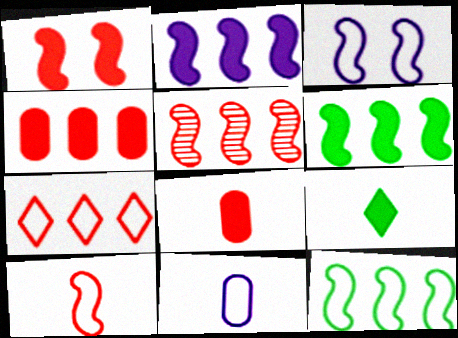[[1, 5, 10], 
[2, 5, 12], 
[3, 10, 12], 
[4, 5, 7]]